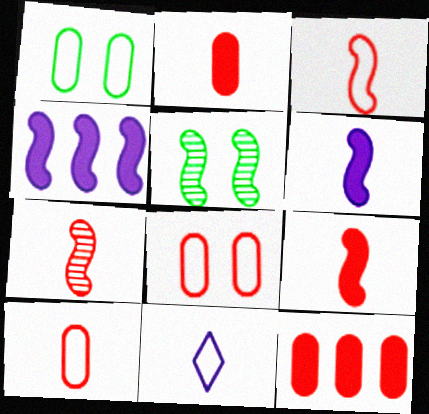[[3, 4, 5], 
[3, 7, 9], 
[5, 11, 12]]